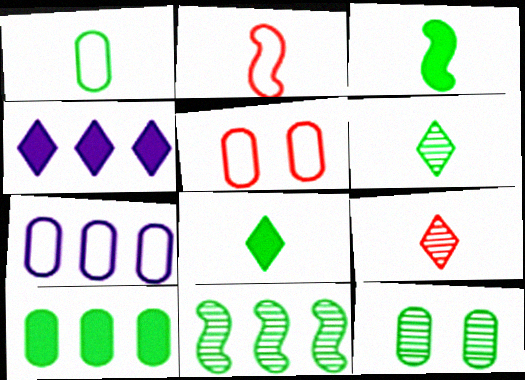[[1, 3, 6], 
[1, 5, 7], 
[1, 10, 12], 
[2, 4, 12], 
[6, 11, 12]]